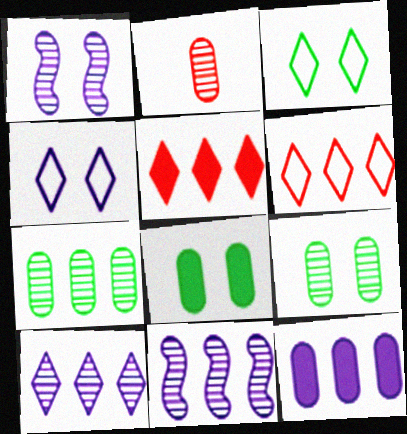[]